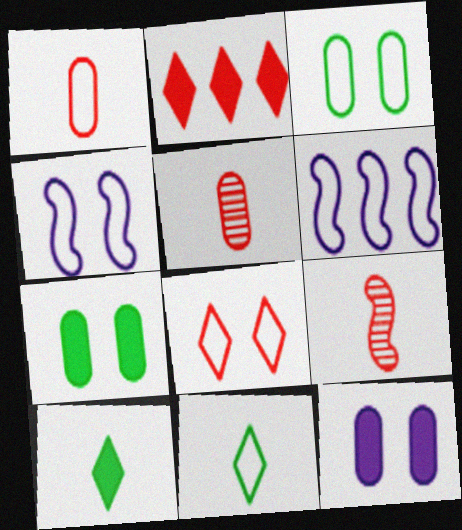[[3, 4, 8]]